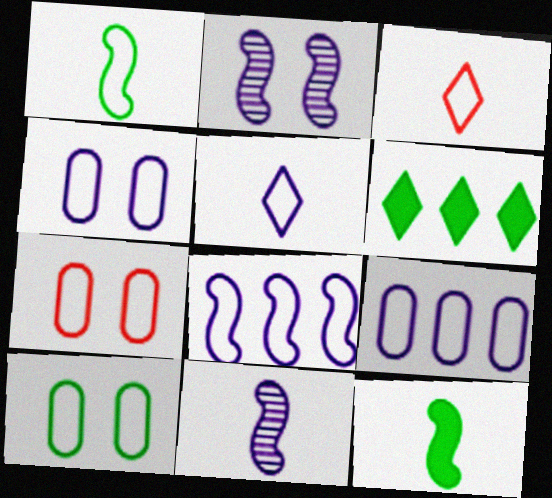[[3, 8, 10], 
[4, 5, 8], 
[4, 7, 10], 
[6, 7, 11]]